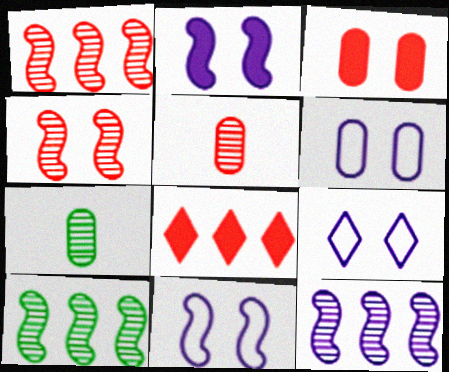[[1, 10, 12], 
[6, 9, 11], 
[7, 8, 11]]